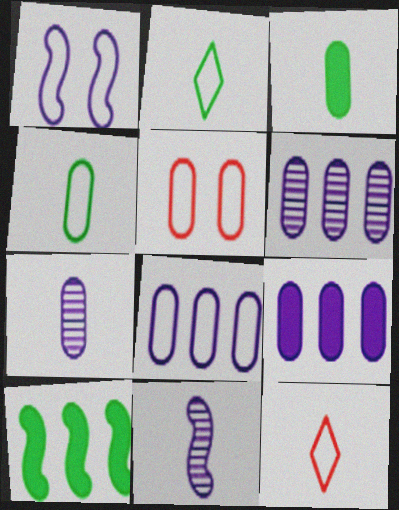[[3, 5, 6], 
[3, 11, 12], 
[4, 5, 8], 
[6, 8, 9]]